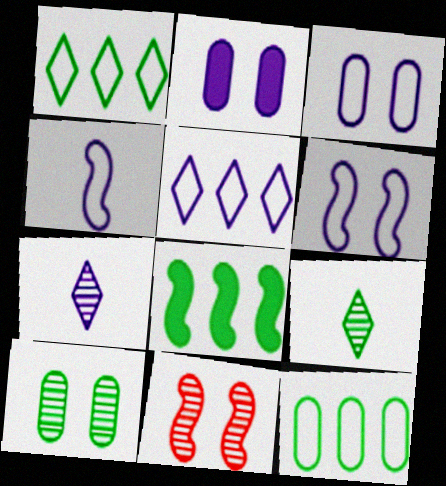[[3, 4, 5], 
[4, 8, 11]]